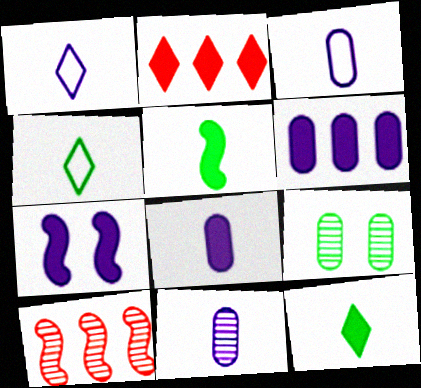[[3, 8, 11]]